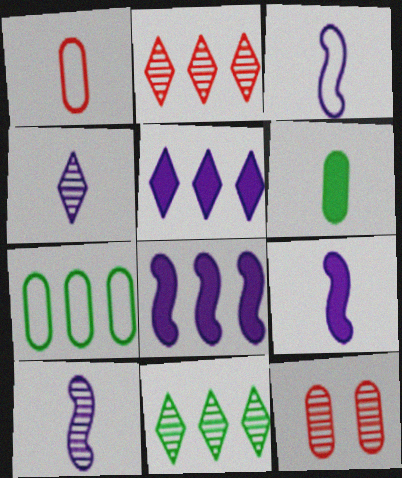[[2, 7, 8], 
[3, 9, 10], 
[10, 11, 12]]